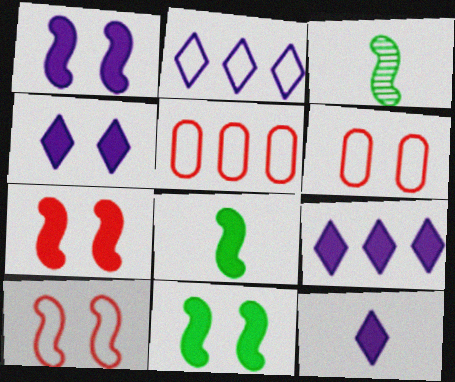[[1, 7, 11], 
[3, 4, 5], 
[3, 6, 9], 
[4, 9, 12]]